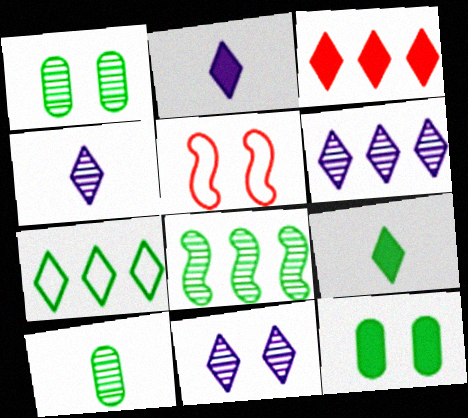[[3, 6, 7], 
[4, 6, 11], 
[5, 11, 12]]